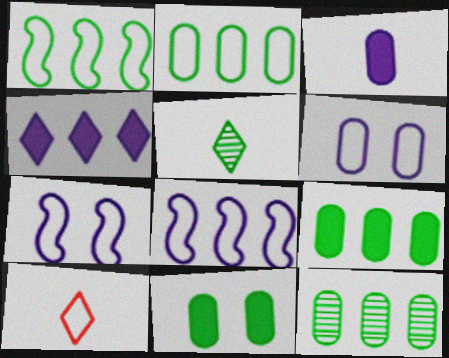[[1, 5, 11], 
[1, 6, 10], 
[2, 7, 10], 
[2, 9, 12]]